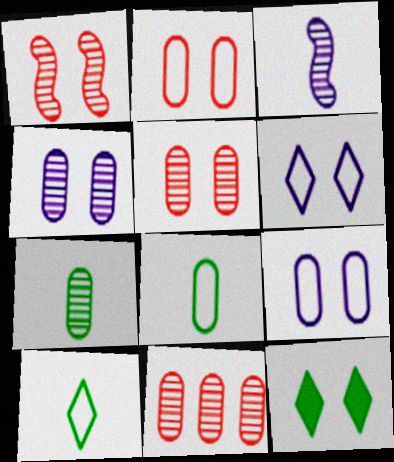[[1, 9, 12], 
[4, 7, 11]]